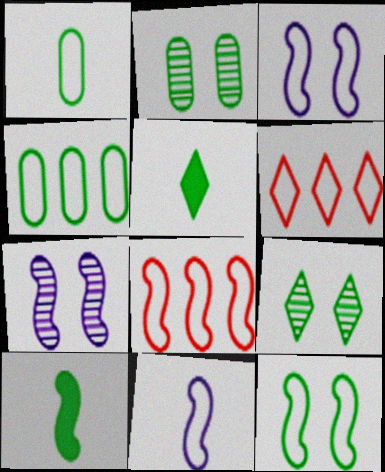[[1, 3, 6], 
[4, 9, 10], 
[7, 8, 10], 
[8, 11, 12]]